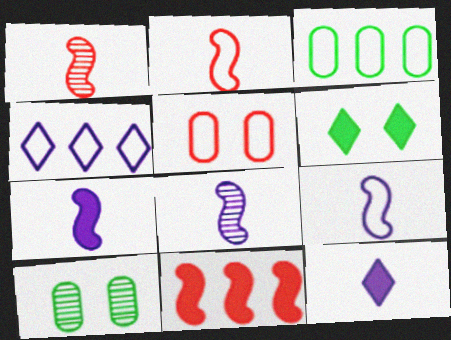[[7, 8, 9]]